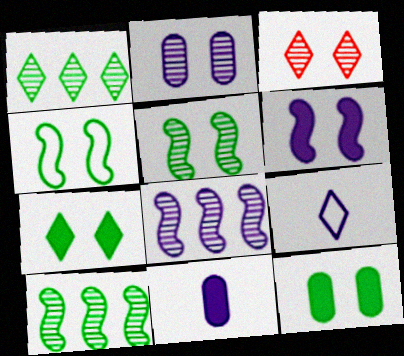[[2, 3, 5]]